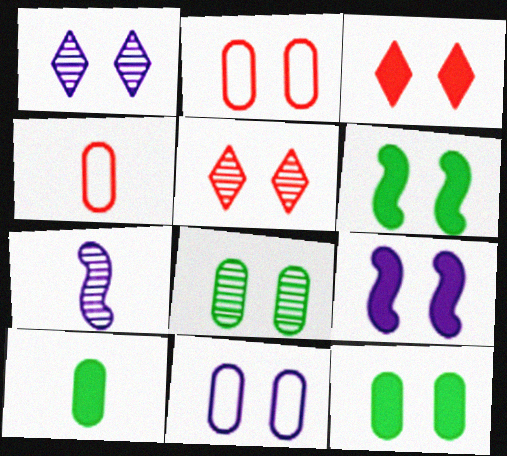[[1, 2, 6], 
[1, 9, 11], 
[3, 9, 12], 
[5, 6, 11]]